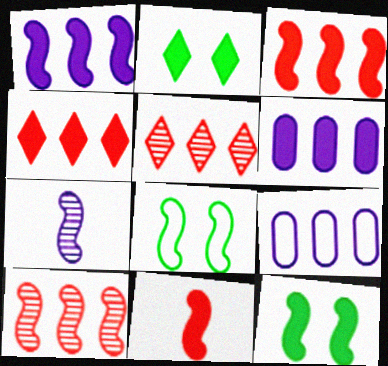[[1, 11, 12], 
[2, 6, 11], 
[3, 7, 8]]